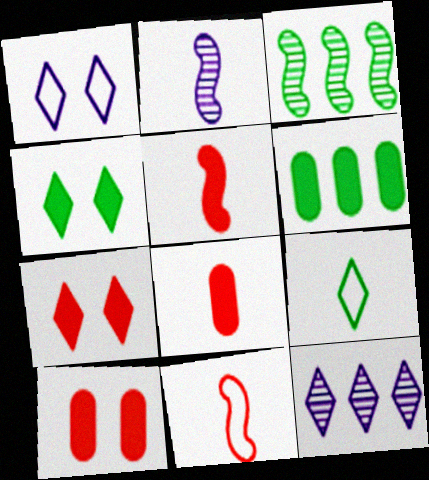[[1, 3, 8], 
[2, 8, 9], 
[7, 9, 12]]